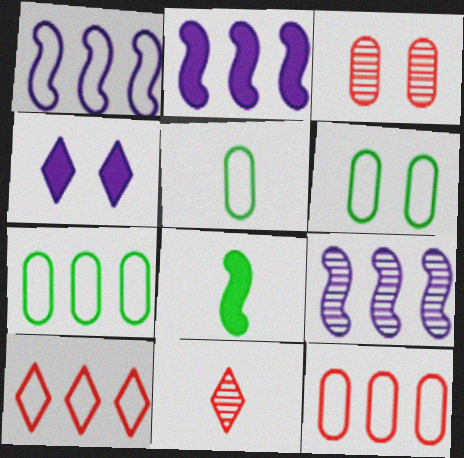[[1, 2, 9], 
[1, 7, 10], 
[2, 6, 11], 
[5, 6, 7]]